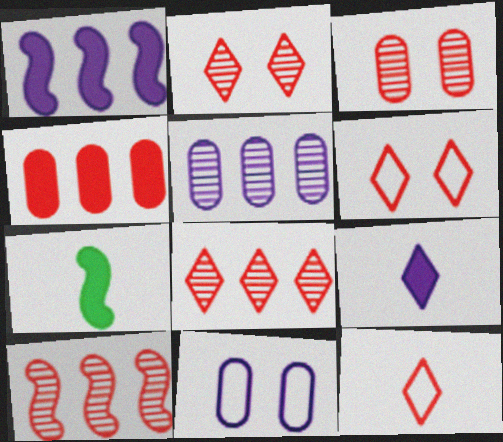[[5, 6, 7], 
[7, 8, 11]]